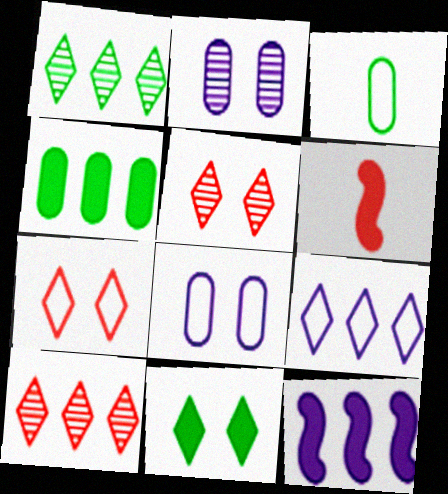[[1, 6, 8], 
[3, 5, 12]]